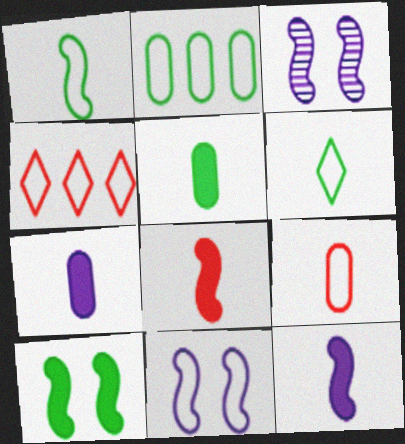[[3, 4, 5]]